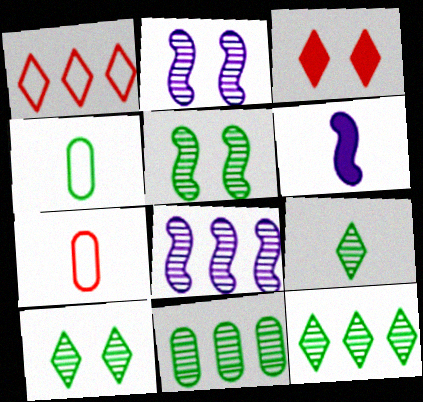[[3, 4, 8], 
[5, 9, 11], 
[6, 7, 9], 
[9, 10, 12]]